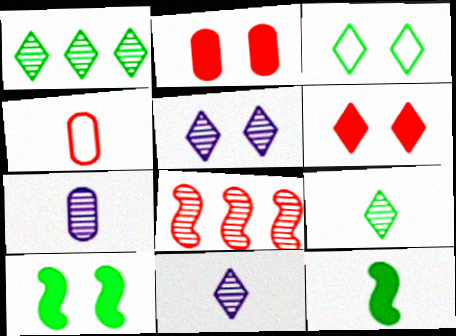[[3, 5, 6], 
[4, 6, 8], 
[4, 11, 12]]